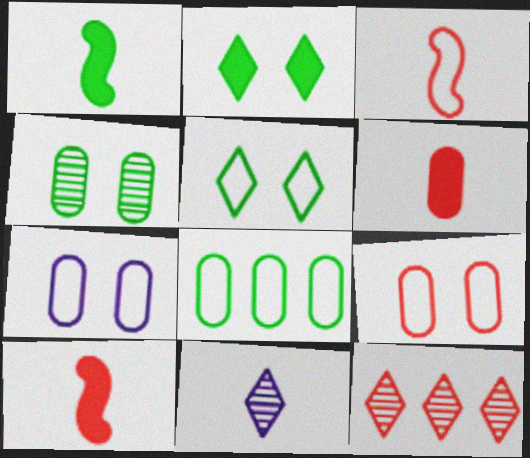[[1, 7, 12], 
[9, 10, 12]]